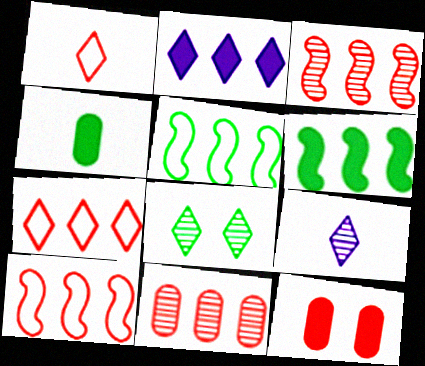[[1, 2, 8], 
[1, 3, 12], 
[2, 5, 11], 
[4, 5, 8], 
[5, 9, 12]]